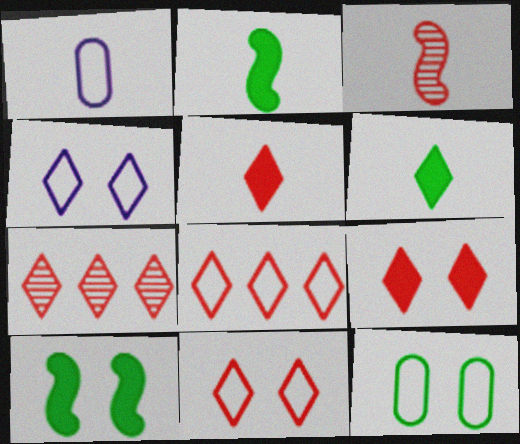[[1, 3, 6], 
[1, 7, 10], 
[4, 6, 7], 
[5, 7, 11]]